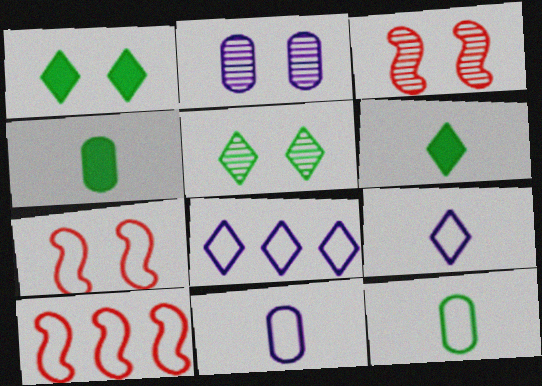[[1, 2, 7], 
[2, 3, 5], 
[2, 6, 10], 
[3, 4, 8], 
[7, 8, 12]]